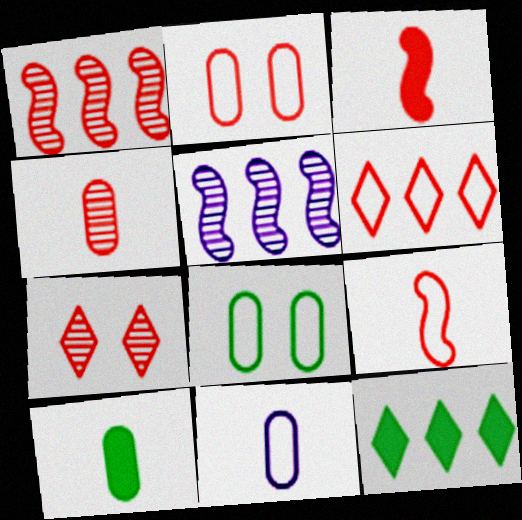[[1, 4, 7], 
[2, 6, 9], 
[4, 10, 11]]